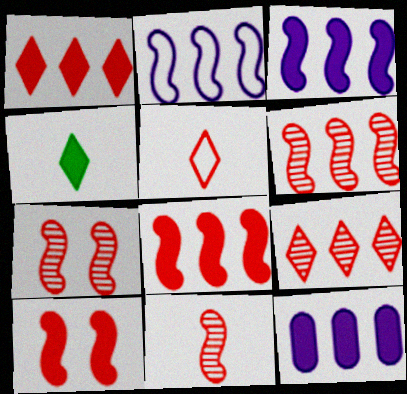[[4, 10, 12], 
[6, 7, 11]]